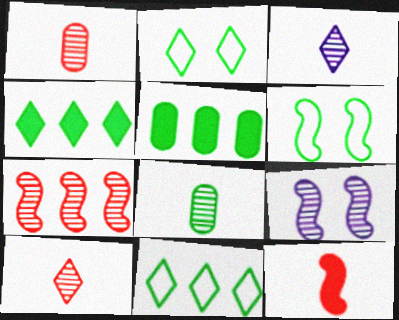[[4, 6, 8]]